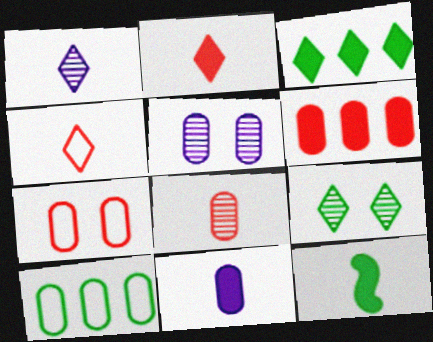[[2, 11, 12], 
[6, 7, 8], 
[9, 10, 12]]